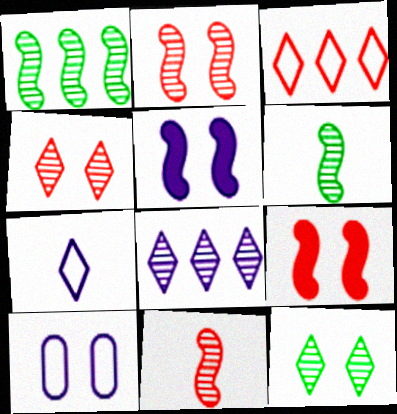[[9, 10, 12]]